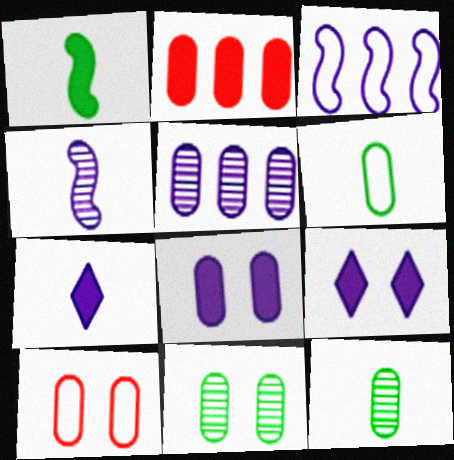[[1, 2, 9], 
[8, 10, 11]]